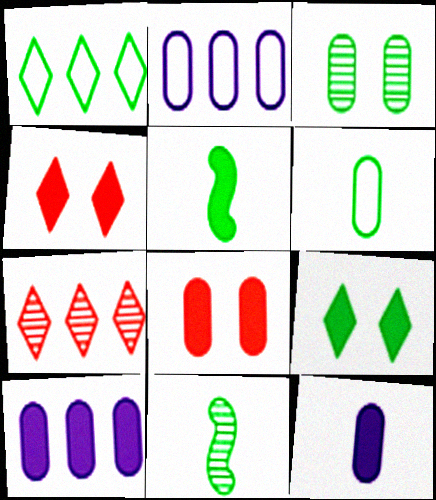[[1, 3, 5], 
[2, 4, 11], 
[4, 5, 10]]